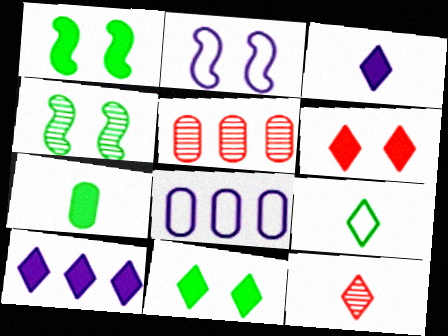[[1, 8, 12], 
[3, 9, 12]]